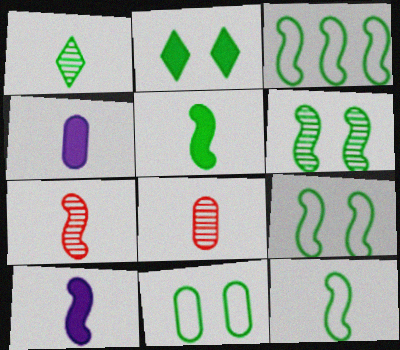[[2, 6, 11], 
[3, 5, 6], 
[3, 9, 12], 
[7, 10, 12]]